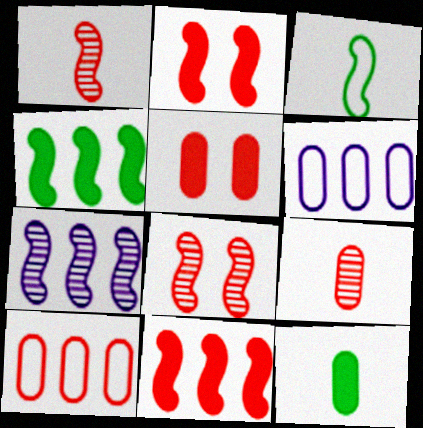[[2, 3, 7], 
[5, 9, 10]]